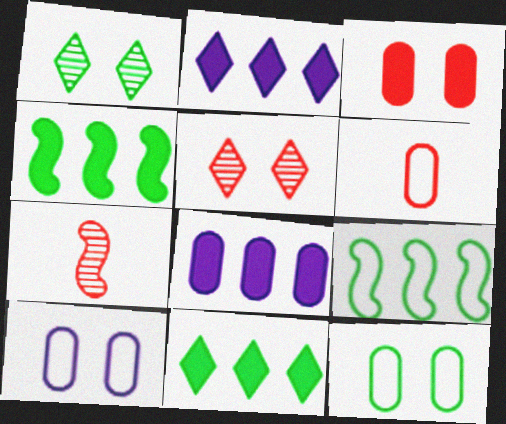[[2, 7, 12], 
[7, 10, 11]]